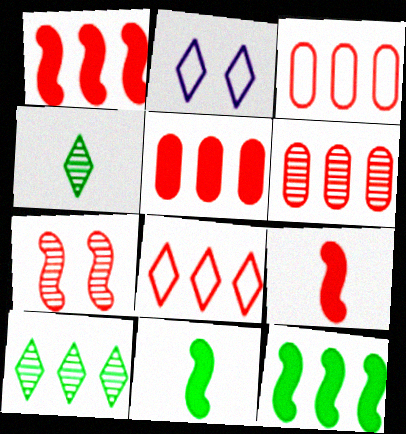[[1, 6, 8], 
[2, 6, 11], 
[3, 5, 6]]